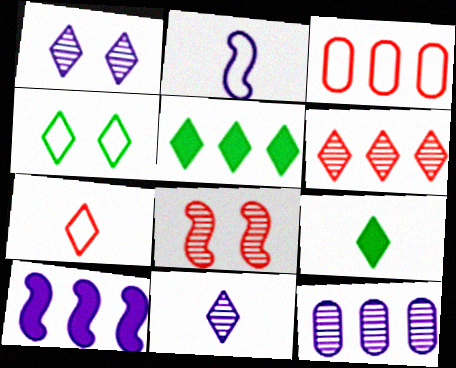[[1, 5, 7], 
[2, 3, 4], 
[7, 9, 11]]